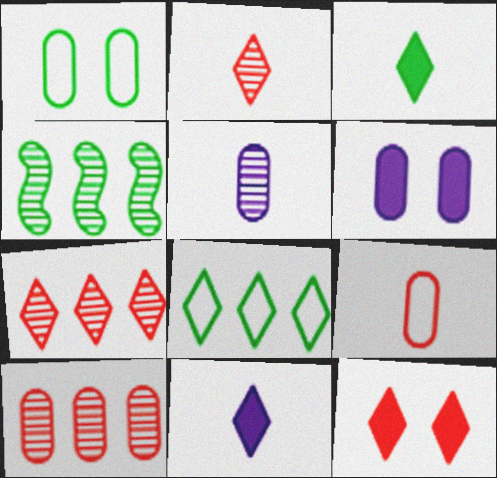[[1, 3, 4]]